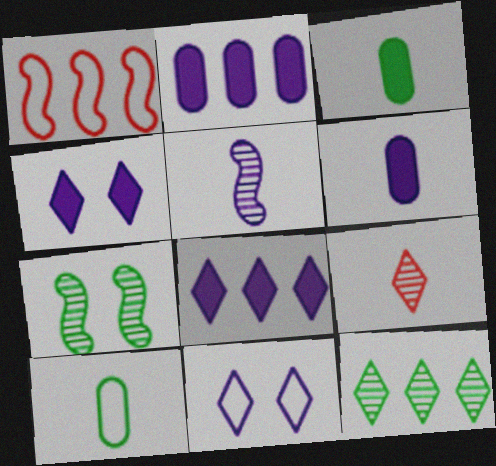[[1, 2, 12], 
[1, 10, 11], 
[2, 5, 11]]